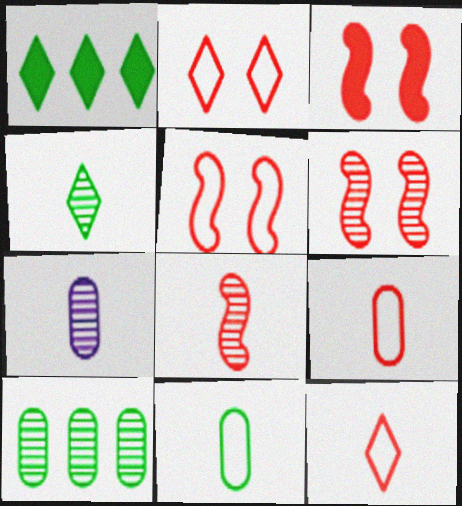[[1, 5, 7], 
[3, 5, 6], 
[4, 7, 8]]